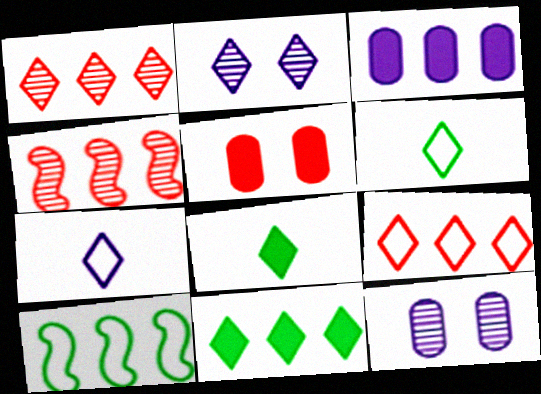[[1, 3, 10], 
[2, 8, 9]]